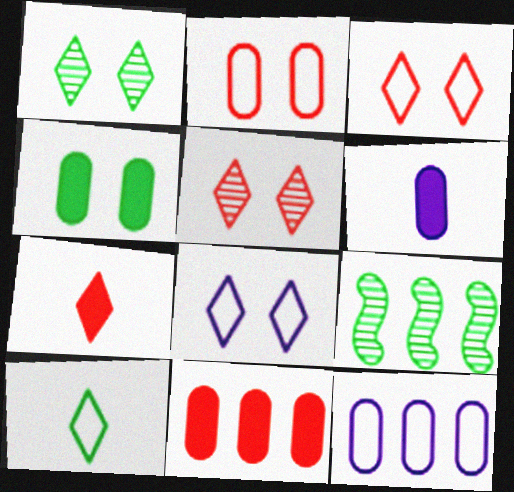[[3, 6, 9], 
[4, 6, 11], 
[4, 9, 10]]